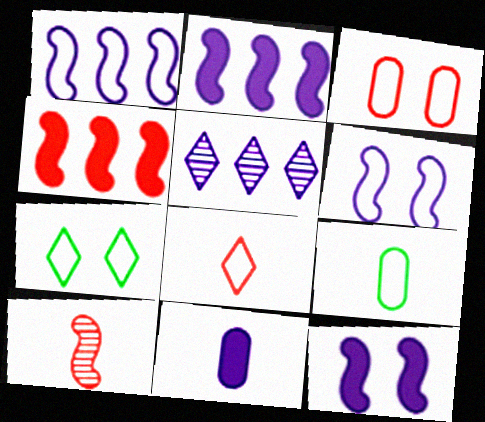[[3, 6, 7], 
[5, 6, 11]]